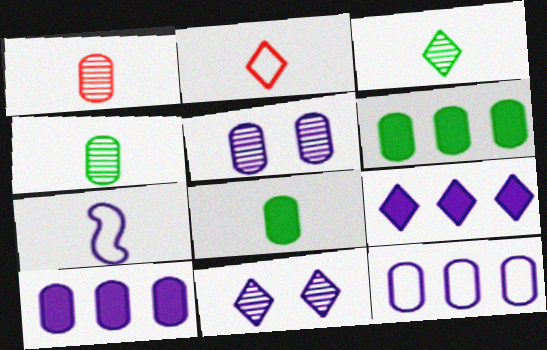[[5, 7, 9], 
[7, 10, 11]]